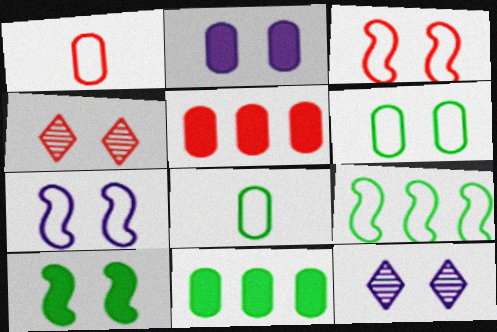[[2, 7, 12]]